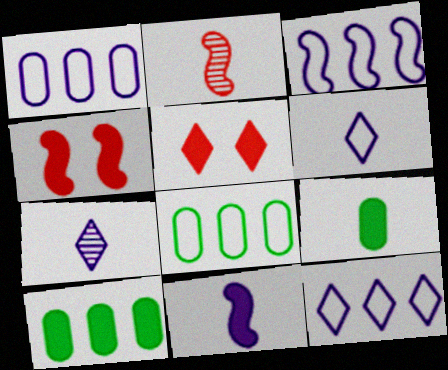[[1, 3, 12], 
[2, 6, 9], 
[4, 7, 8], 
[5, 10, 11]]